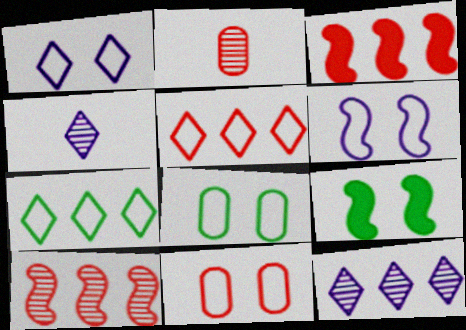[[3, 4, 8]]